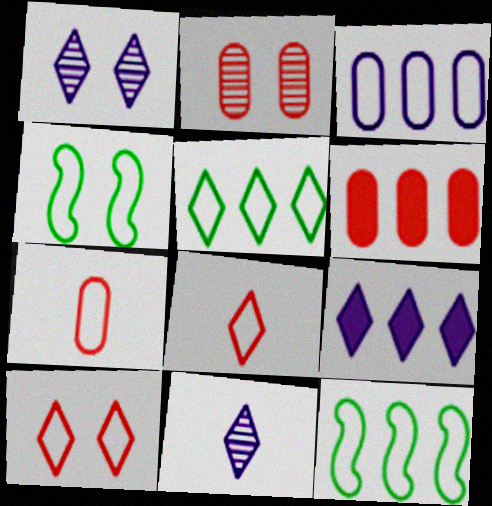[[2, 6, 7], 
[3, 4, 8], 
[4, 6, 11]]